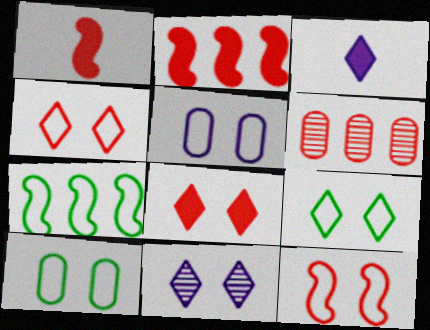[[1, 4, 6], 
[5, 9, 12], 
[8, 9, 11]]